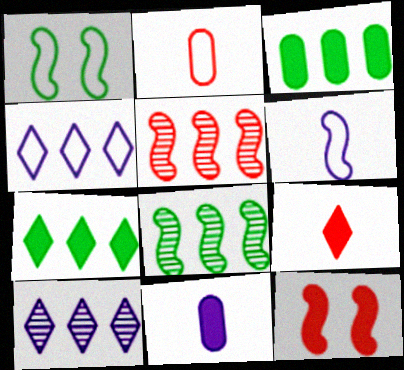[[1, 2, 4], 
[3, 4, 5], 
[6, 8, 12], 
[7, 11, 12]]